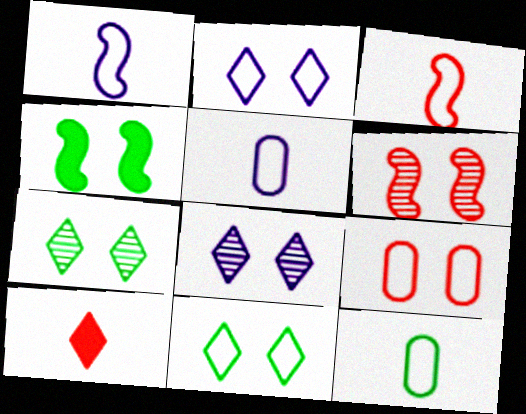[[4, 8, 9]]